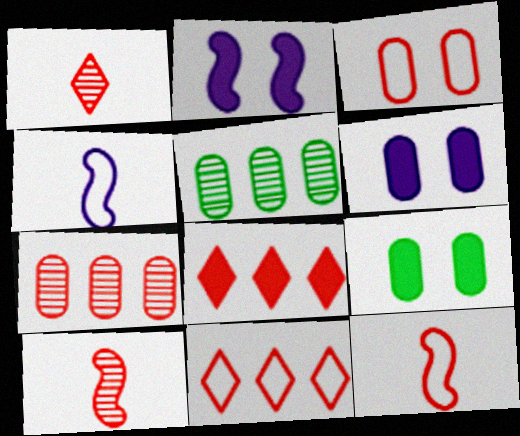[[3, 8, 10], 
[3, 11, 12]]